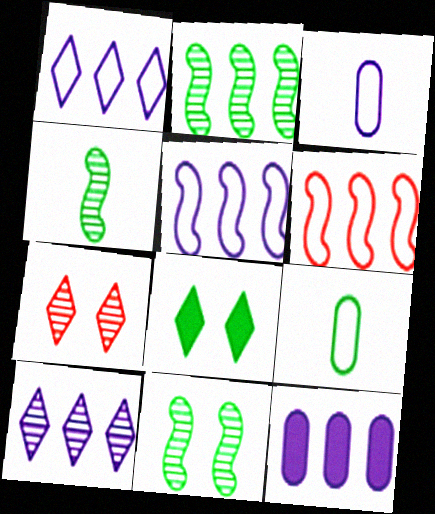[[2, 4, 11], 
[2, 8, 9], 
[5, 10, 12]]